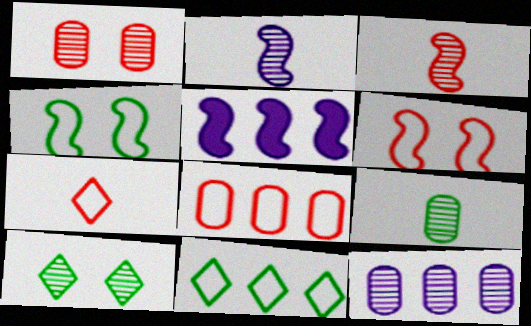[[1, 9, 12], 
[3, 4, 5], 
[3, 10, 12], 
[6, 7, 8]]